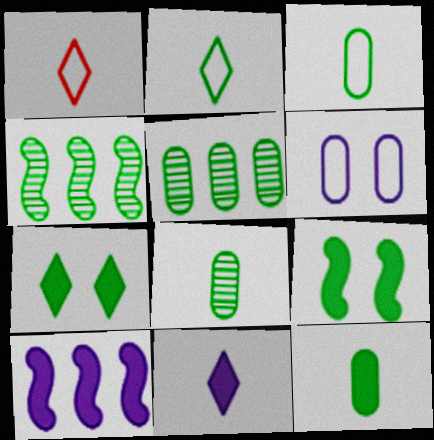[[2, 5, 9], 
[3, 4, 7], 
[3, 8, 12]]